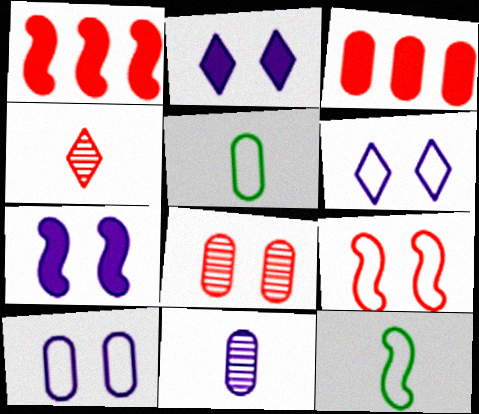[[3, 4, 9]]